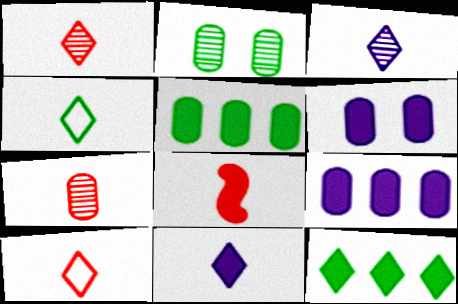[[1, 4, 11], 
[6, 8, 12], 
[7, 8, 10]]